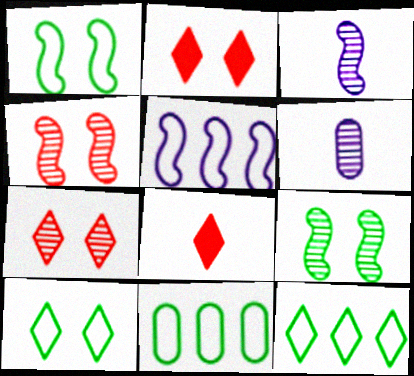[[2, 3, 11]]